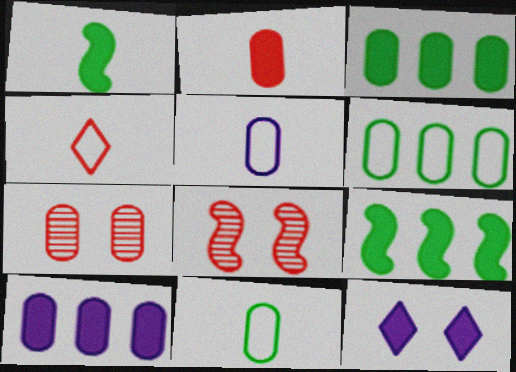[[2, 9, 12], 
[3, 5, 7], 
[7, 10, 11]]